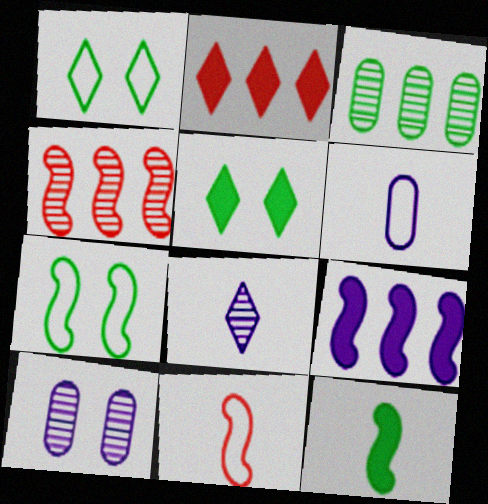[[1, 2, 8], 
[1, 3, 12], 
[4, 5, 6]]